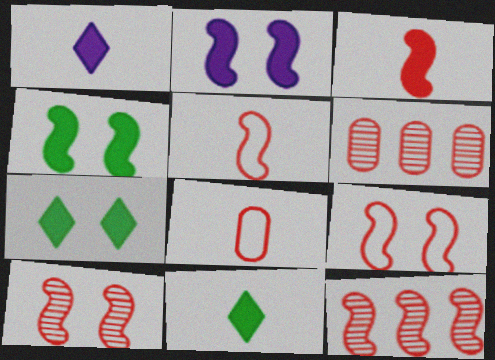[[3, 9, 12]]